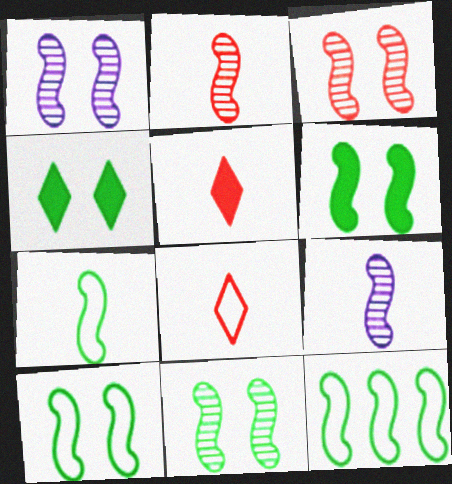[[1, 3, 11], 
[6, 10, 11], 
[7, 10, 12]]